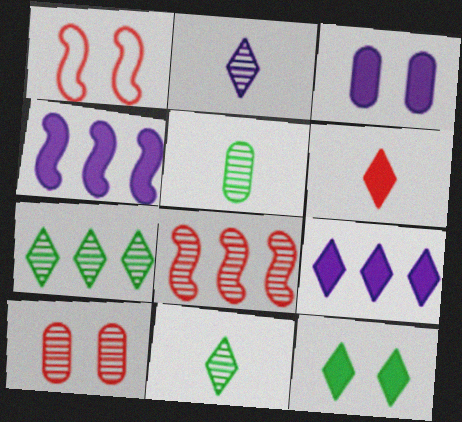[[1, 5, 9], 
[6, 9, 12]]